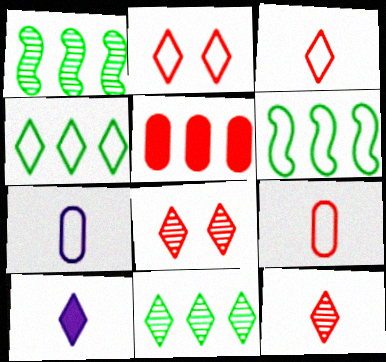[[2, 6, 7], 
[2, 10, 11], 
[4, 8, 10]]